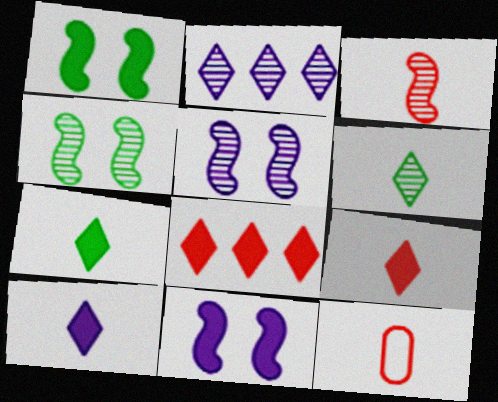[[1, 2, 12], 
[3, 9, 12], 
[7, 9, 10]]